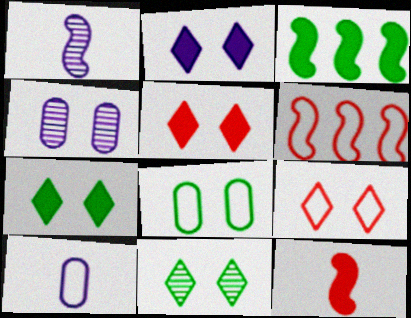[[2, 5, 7], 
[2, 9, 11]]